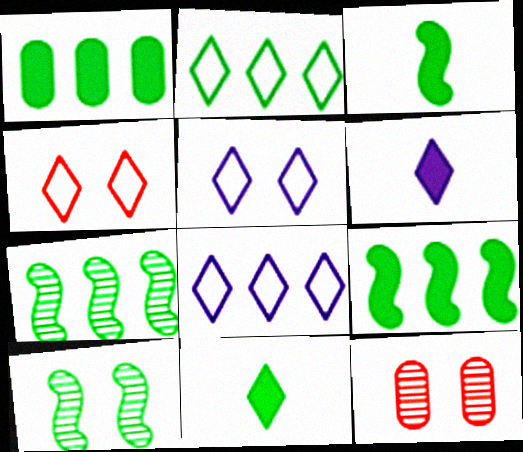[[1, 2, 7], 
[3, 8, 12]]